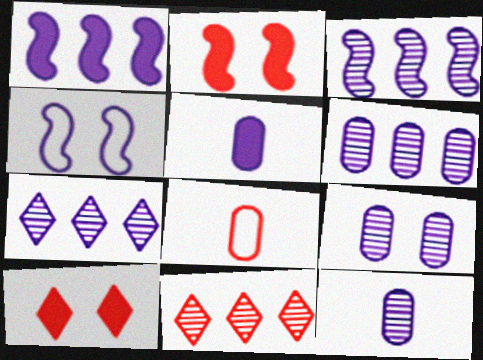[[2, 8, 11], 
[3, 6, 7], 
[4, 5, 7], 
[6, 9, 12]]